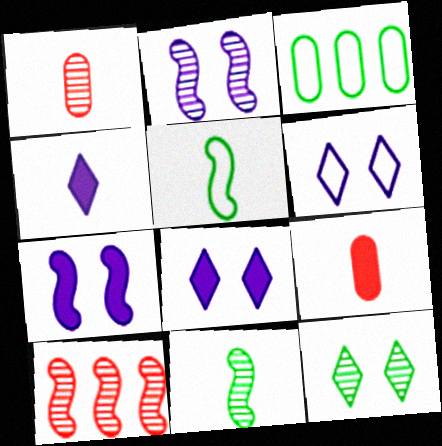[[1, 4, 5], 
[2, 10, 11], 
[5, 7, 10]]